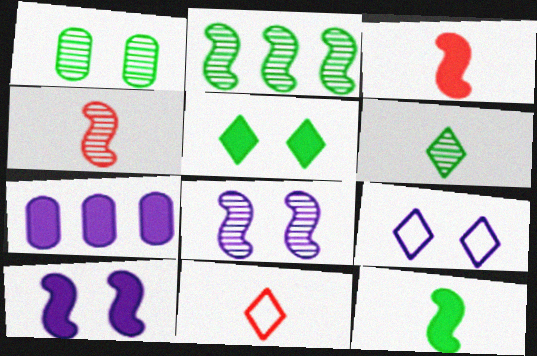[[1, 2, 6], 
[2, 4, 8], 
[3, 5, 7]]